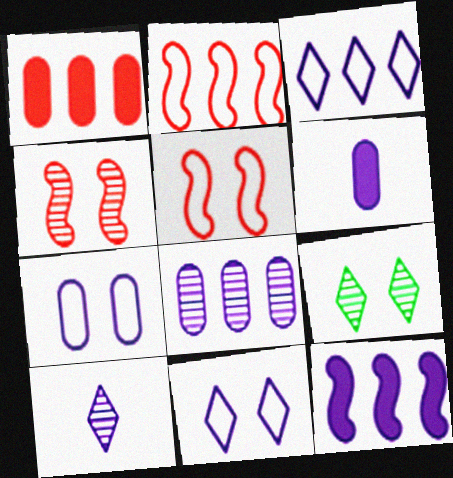[[2, 6, 9], 
[3, 8, 12], 
[6, 7, 8], 
[7, 10, 12]]